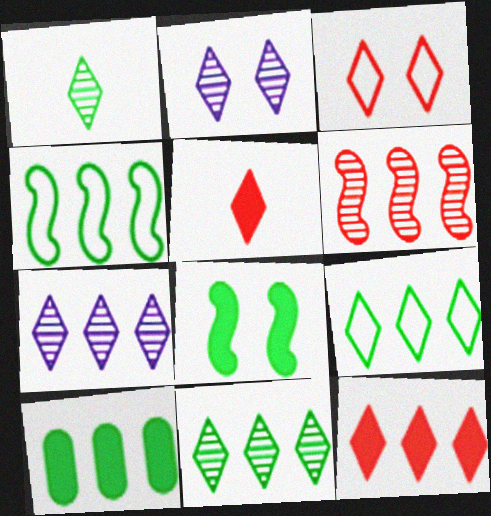[[2, 5, 9], 
[4, 10, 11], 
[7, 9, 12]]